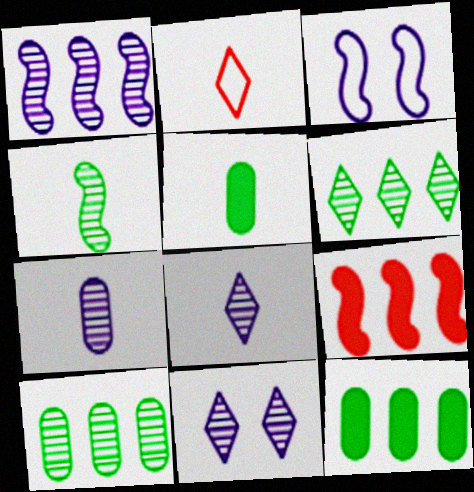[[1, 7, 11], 
[3, 4, 9]]